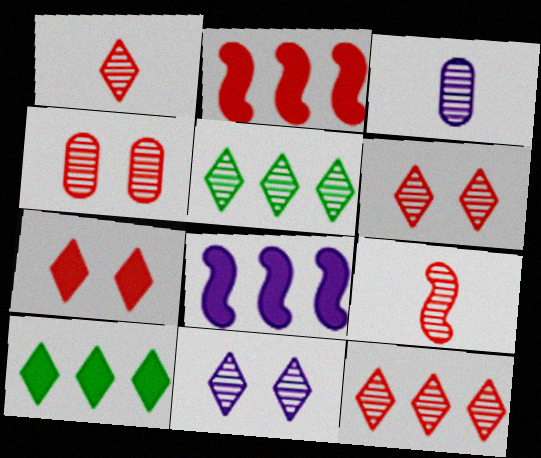[[1, 5, 11], 
[1, 6, 12], 
[4, 9, 12]]